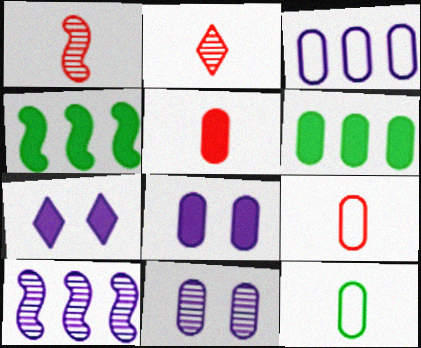[[4, 5, 7], 
[5, 6, 8], 
[6, 9, 11]]